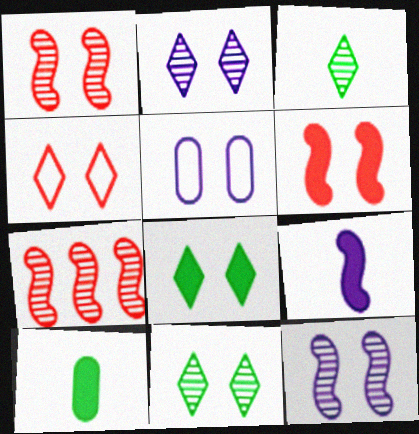[[1, 5, 8], 
[2, 4, 8], 
[5, 6, 11]]